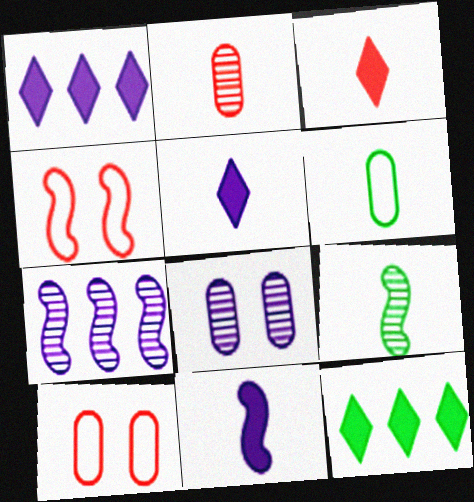[[1, 9, 10]]